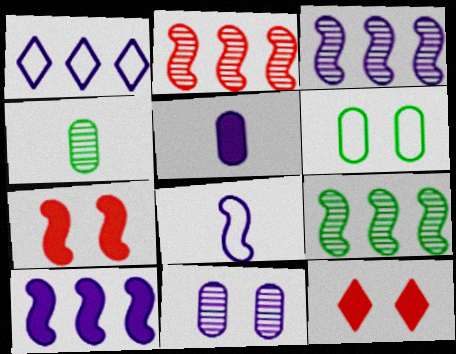[[1, 4, 7], 
[2, 3, 9], 
[7, 8, 9]]